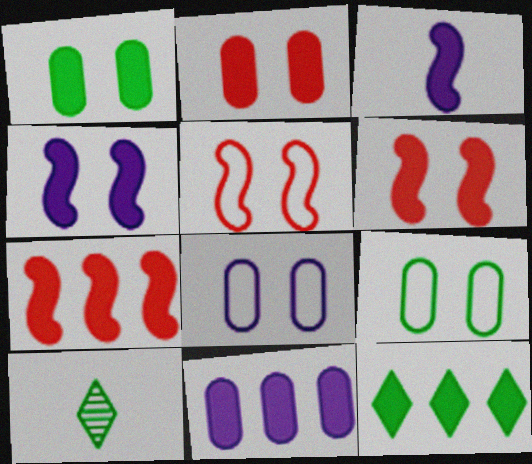[[2, 3, 12], 
[5, 10, 11], 
[7, 8, 10], 
[7, 11, 12]]